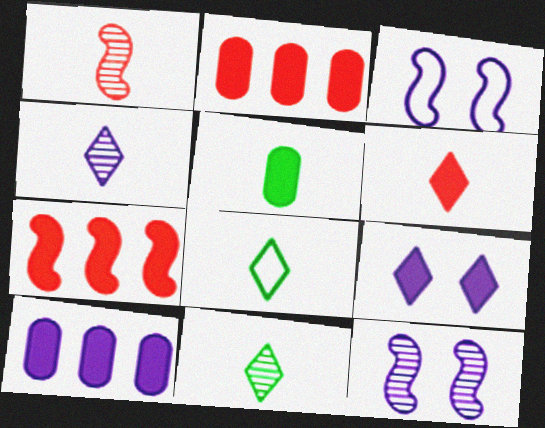[[2, 3, 11], 
[2, 8, 12], 
[3, 4, 10], 
[4, 6, 8], 
[5, 7, 9]]